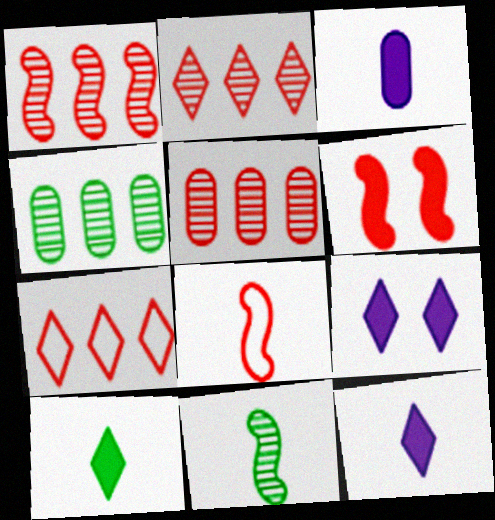[[1, 2, 5], 
[1, 6, 8], 
[4, 8, 9]]